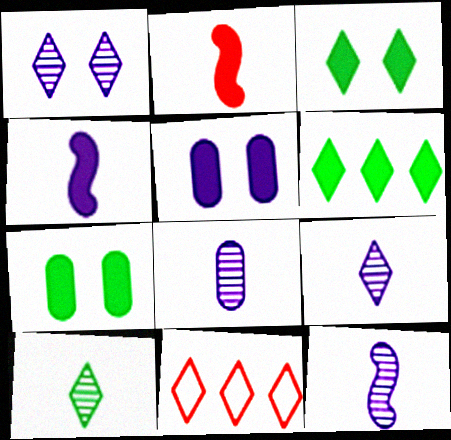[[2, 5, 6], 
[3, 9, 11], 
[7, 11, 12], 
[8, 9, 12]]